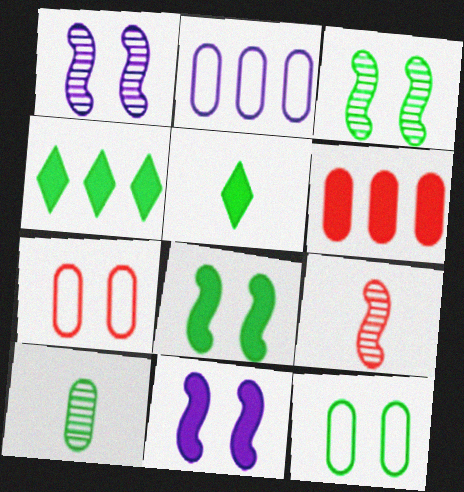[[5, 6, 11]]